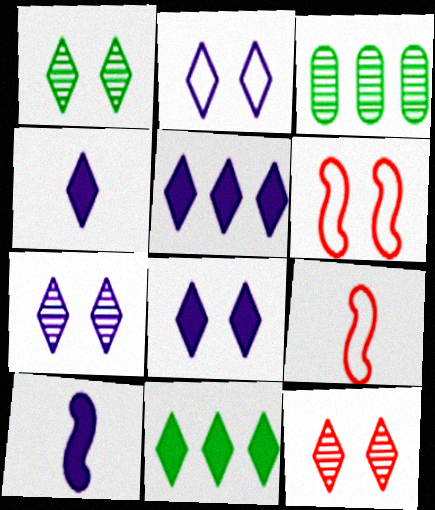[[1, 7, 12], 
[2, 7, 8], 
[3, 4, 6], 
[3, 8, 9], 
[4, 5, 8]]